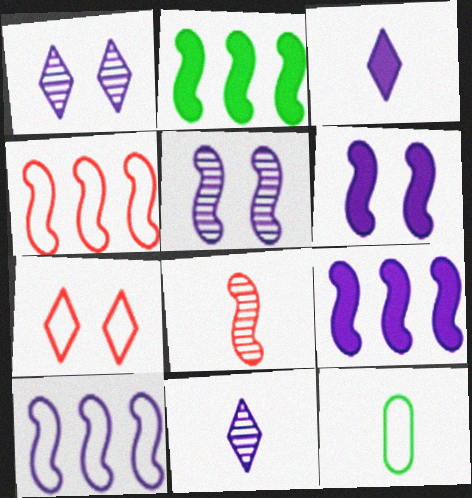[[3, 8, 12], 
[7, 10, 12]]